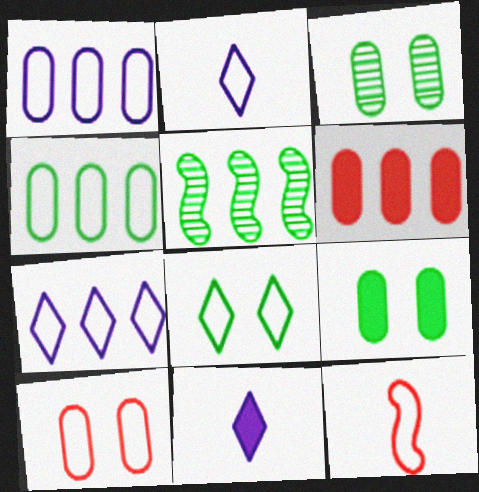[[1, 8, 12], 
[5, 6, 7], 
[5, 10, 11]]